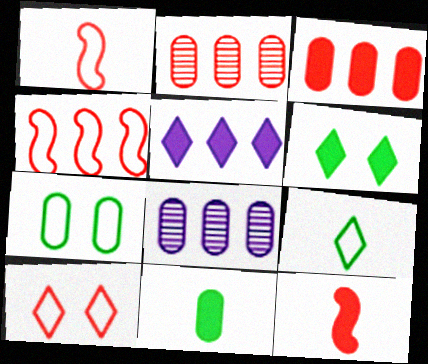[[1, 6, 8], 
[2, 10, 12]]